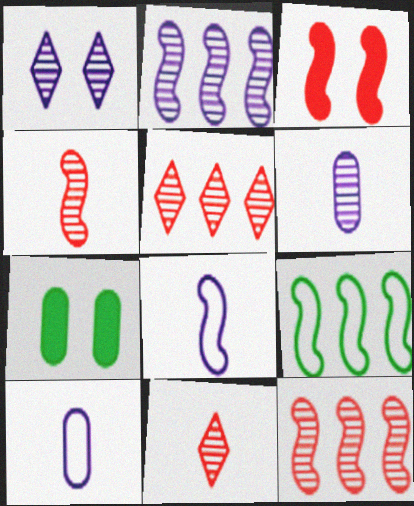[[1, 2, 6], 
[5, 7, 8]]